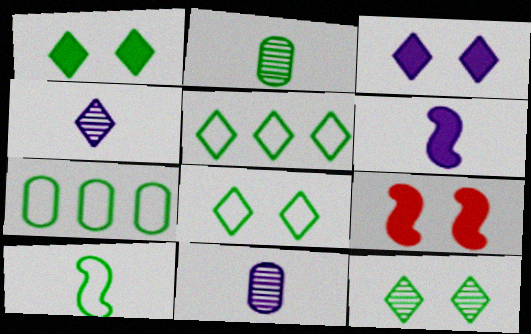[[1, 8, 12], 
[4, 7, 9], 
[5, 9, 11], 
[7, 8, 10]]